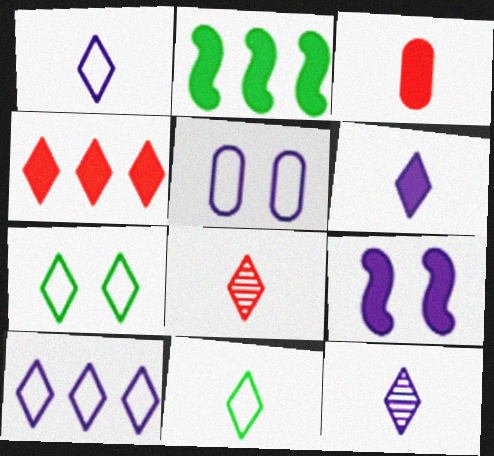[[1, 6, 12], 
[2, 5, 8], 
[4, 7, 12], 
[6, 8, 11]]